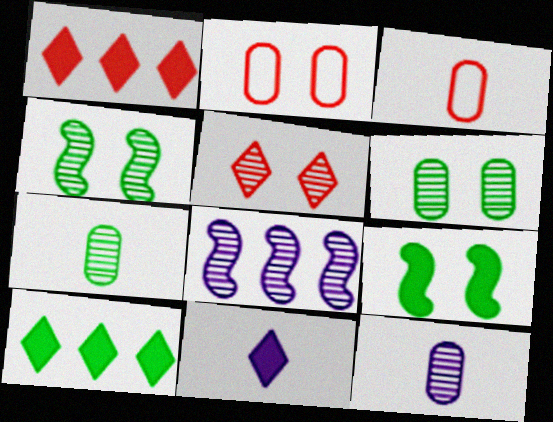[[5, 7, 8]]